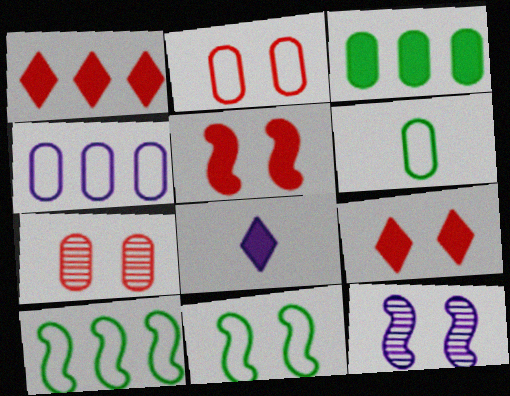[[1, 6, 12], 
[2, 4, 6], 
[3, 5, 8], 
[4, 8, 12], 
[5, 11, 12], 
[7, 8, 10]]